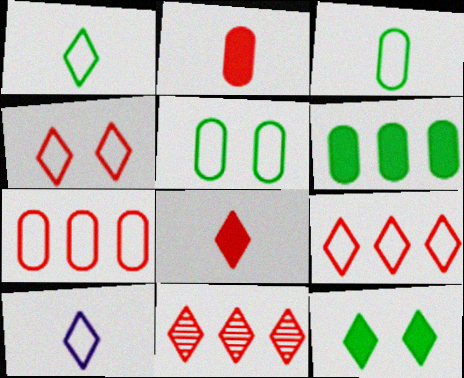[[4, 8, 11], 
[10, 11, 12]]